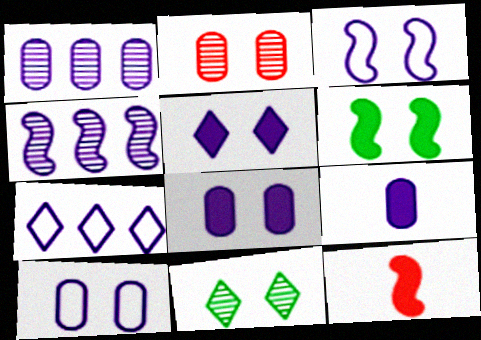[[1, 9, 10]]